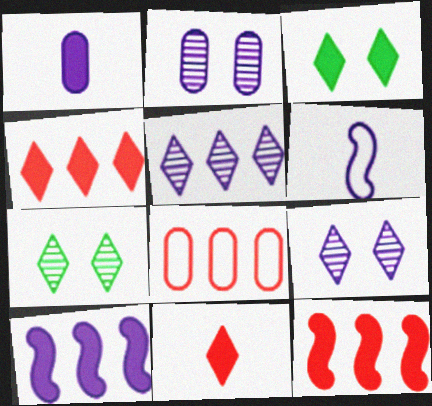[[1, 3, 12]]